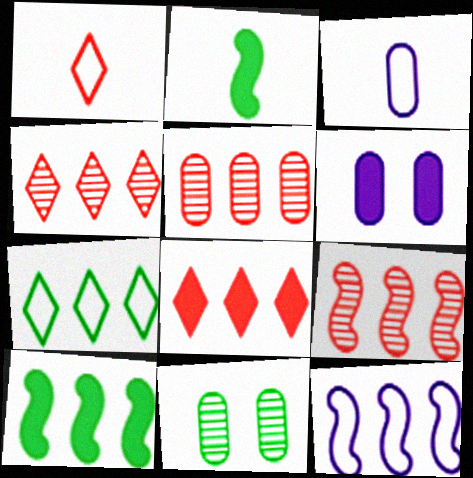[[2, 6, 8], 
[2, 7, 11], 
[4, 5, 9], 
[9, 10, 12]]